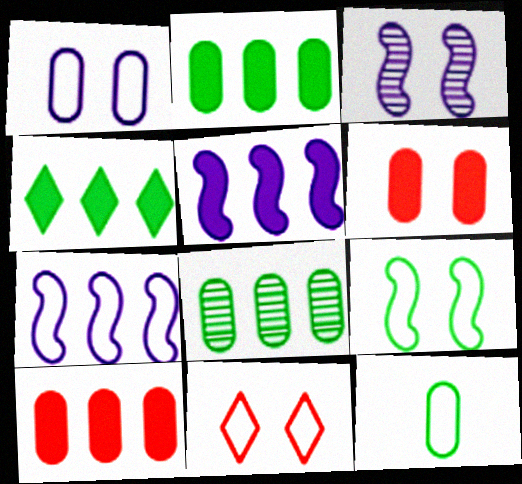[[1, 9, 11], 
[4, 5, 10], 
[7, 11, 12]]